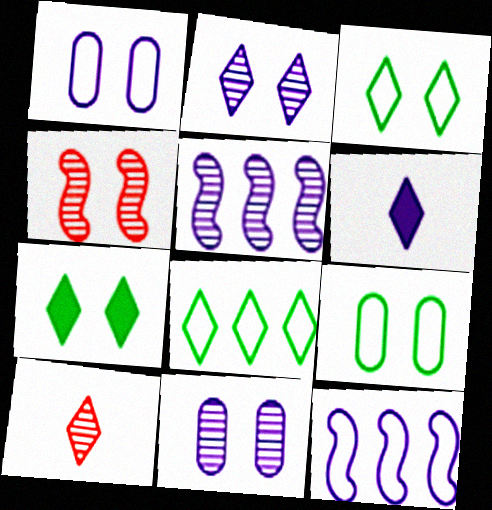[[1, 4, 7], 
[1, 5, 6], 
[6, 11, 12]]